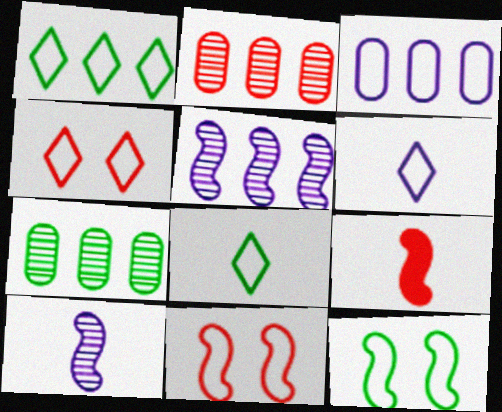[[1, 4, 6], 
[2, 4, 9], 
[3, 8, 11], 
[5, 9, 12]]